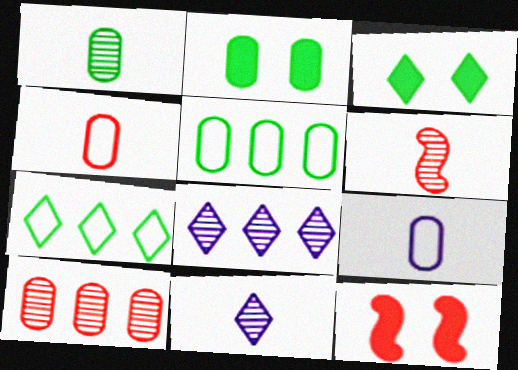[[1, 2, 5], 
[1, 6, 11], 
[2, 9, 10], 
[5, 11, 12]]